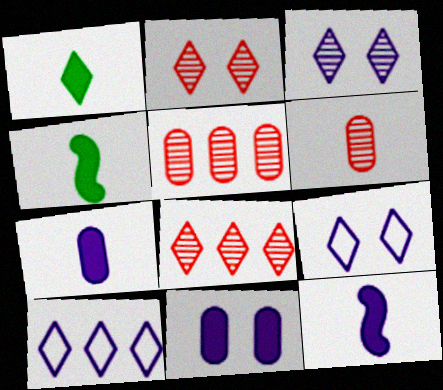[[1, 2, 10], 
[1, 8, 9], 
[4, 5, 9]]